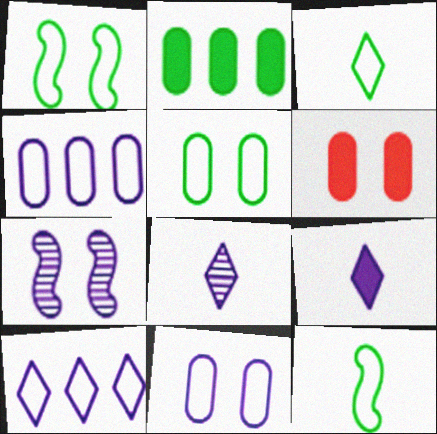[[4, 7, 9]]